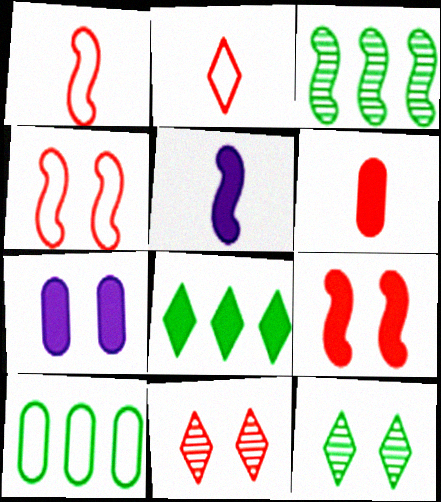[[2, 3, 7], 
[3, 4, 5], 
[3, 8, 10], 
[4, 7, 12], 
[5, 10, 11]]